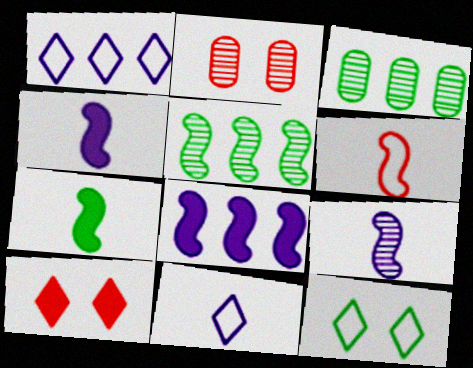[[1, 2, 7], 
[3, 7, 12], 
[6, 7, 9]]